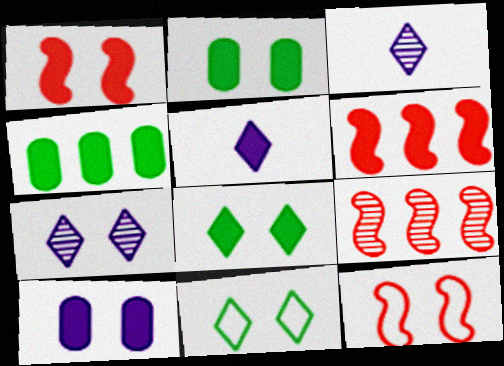[[1, 4, 5], 
[1, 8, 10], 
[2, 5, 6], 
[2, 7, 12], 
[3, 4, 12]]